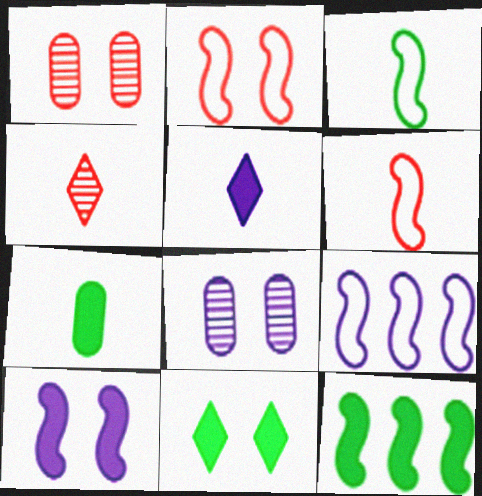[[2, 3, 9], 
[2, 8, 11], 
[5, 8, 9], 
[7, 11, 12]]